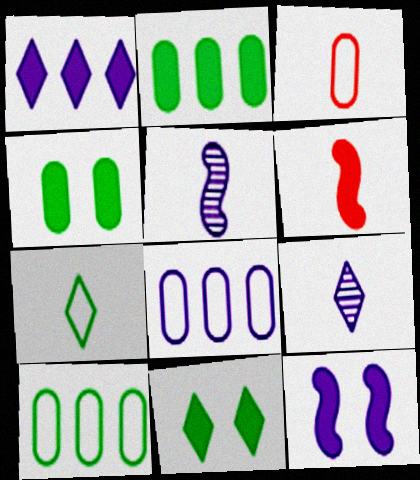[[1, 4, 6], 
[8, 9, 12]]